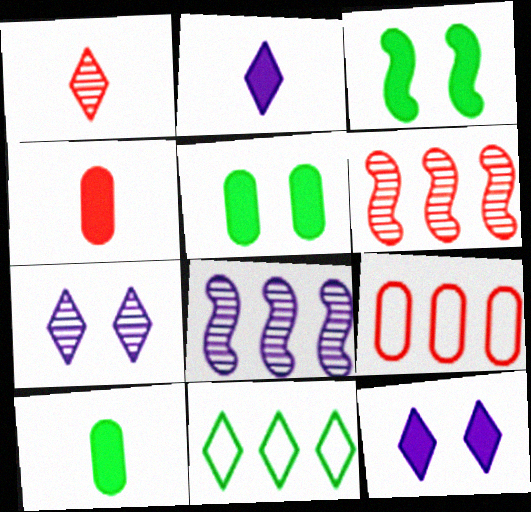[[1, 11, 12]]